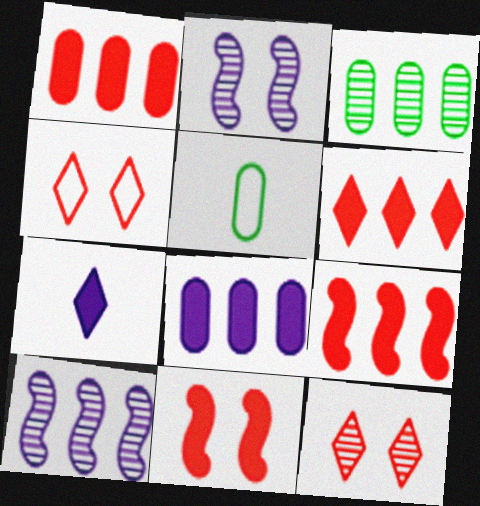[[1, 6, 9], 
[2, 5, 6]]